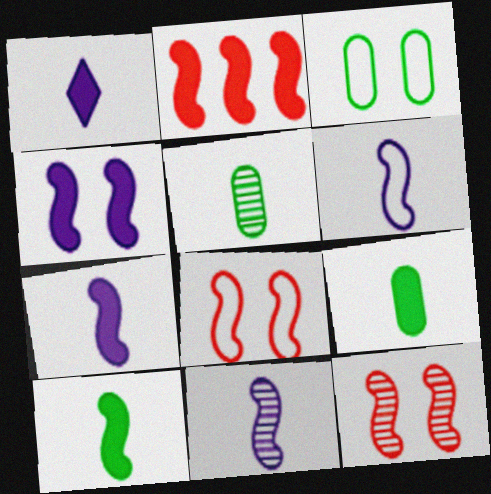[[2, 4, 10], 
[6, 7, 11]]